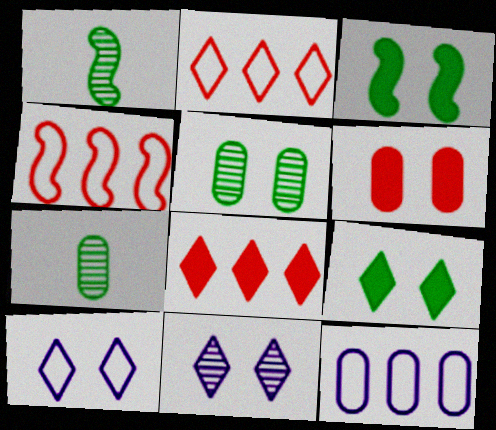[[6, 7, 12]]